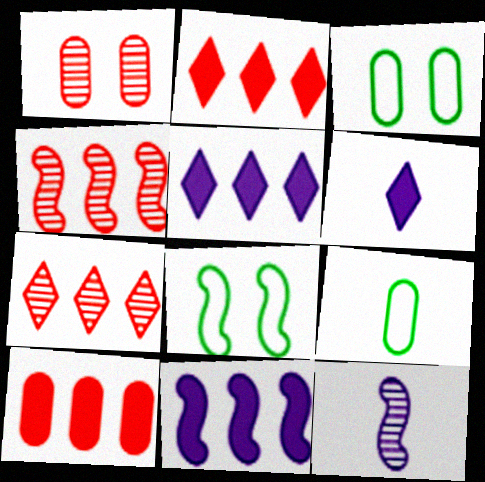[[2, 3, 12], 
[3, 4, 6]]